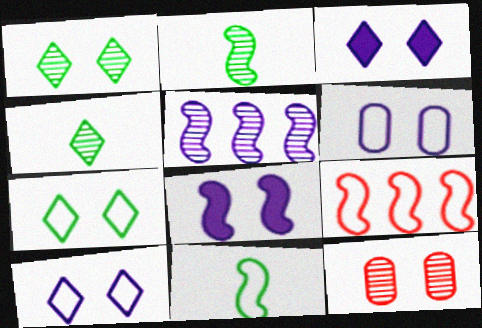[[2, 8, 9], 
[4, 5, 12], 
[7, 8, 12]]